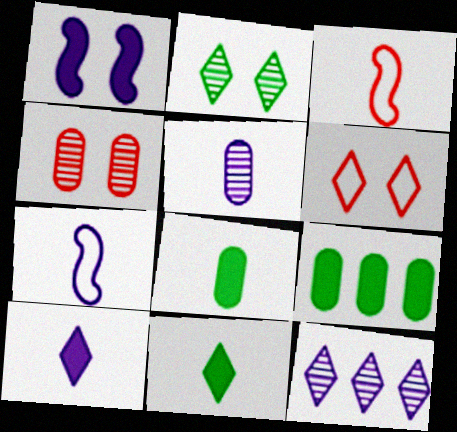[[3, 5, 11], 
[5, 7, 10], 
[6, 11, 12]]